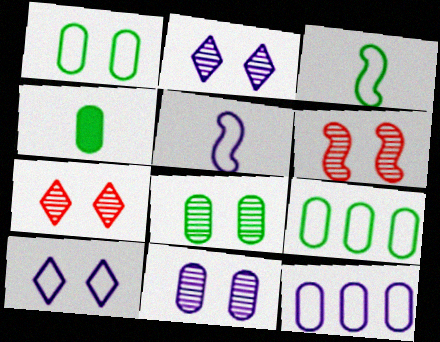[[2, 6, 8], 
[4, 8, 9], 
[5, 10, 12]]